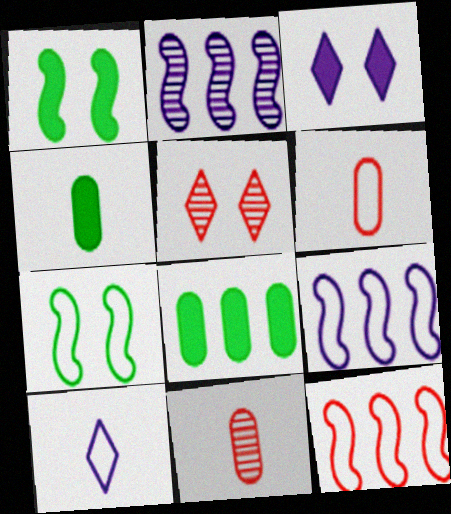[[4, 5, 9]]